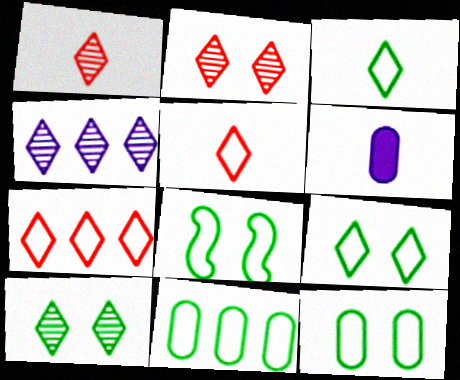[[1, 4, 10], 
[3, 8, 11], 
[8, 9, 12]]